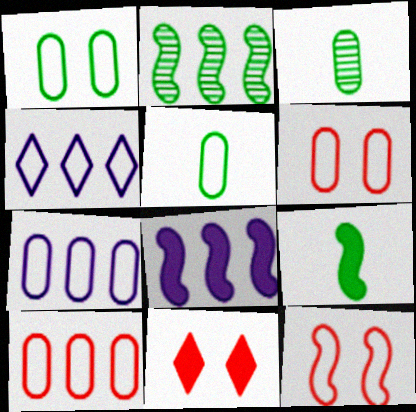[[4, 5, 12], 
[5, 6, 7]]